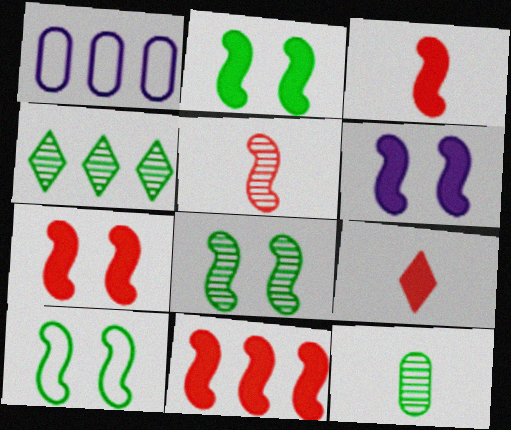[[1, 4, 11], 
[1, 8, 9], 
[2, 6, 7], 
[2, 8, 10], 
[3, 7, 11], 
[4, 8, 12]]